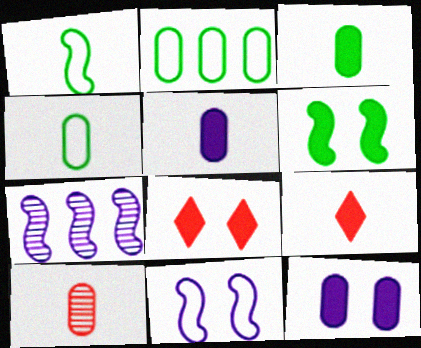[[2, 10, 12], 
[4, 5, 10], 
[4, 7, 8], 
[6, 8, 12]]